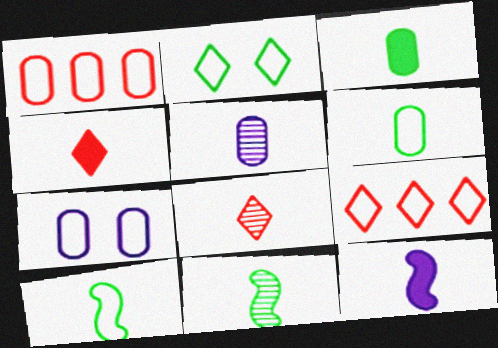[[1, 6, 7], 
[3, 4, 12], 
[4, 5, 10], 
[5, 8, 11], 
[6, 8, 12], 
[7, 9, 10]]